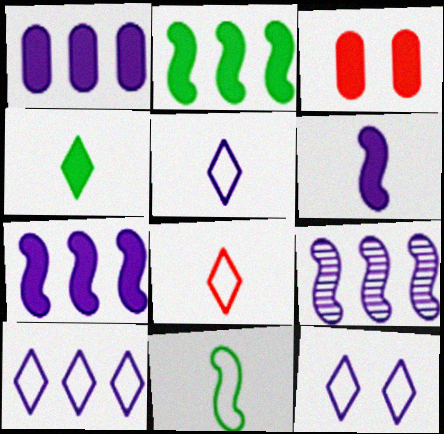[[1, 9, 10], 
[3, 4, 7], 
[5, 10, 12]]